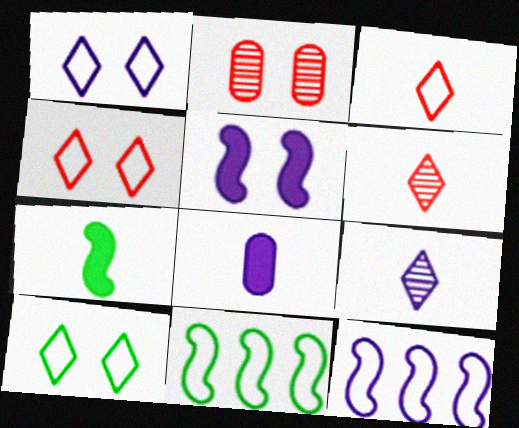[[1, 4, 10], 
[2, 5, 10]]